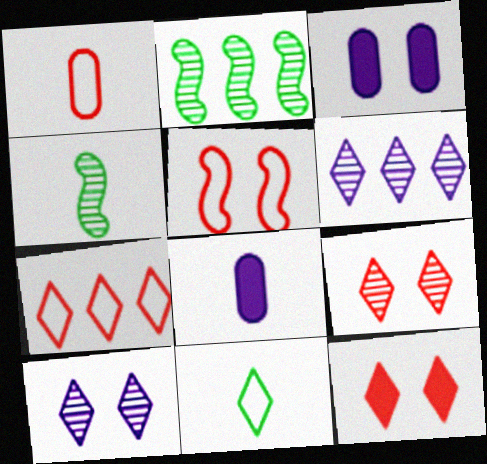[[1, 5, 7], 
[3, 4, 7], 
[6, 11, 12]]